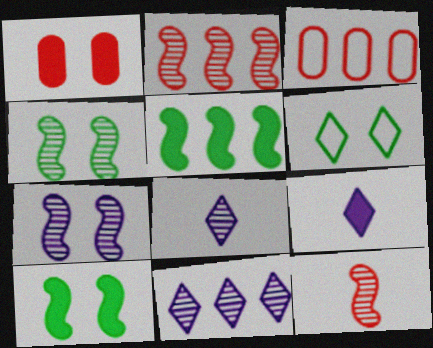[[1, 5, 9], 
[1, 6, 7], 
[3, 4, 9], 
[3, 5, 11], 
[3, 8, 10]]